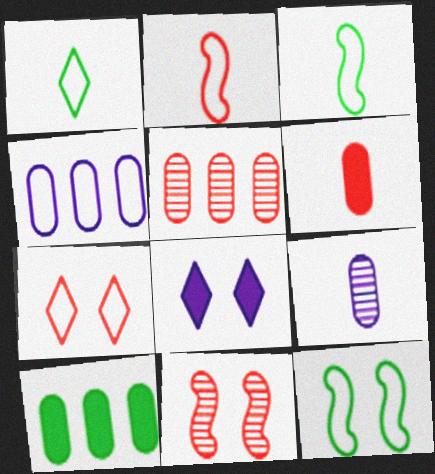[[3, 4, 7], 
[3, 5, 8], 
[4, 5, 10]]